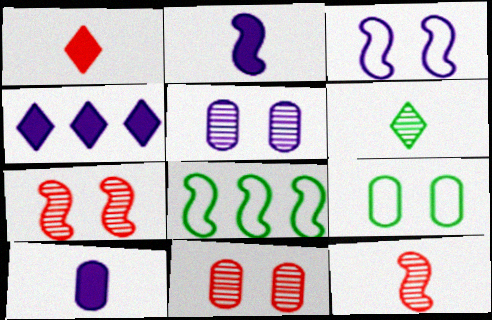[[1, 5, 8], 
[2, 7, 8], 
[4, 9, 12]]